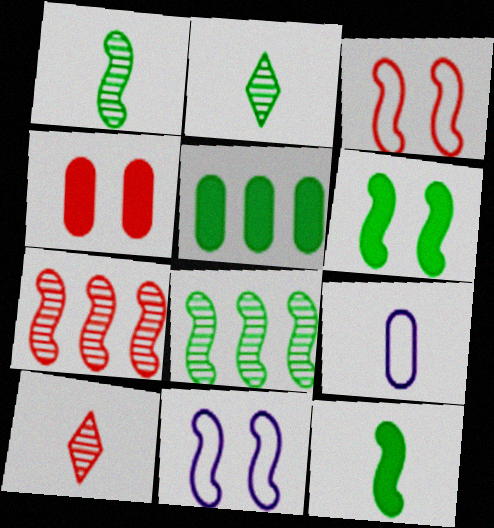[[5, 10, 11], 
[7, 11, 12], 
[9, 10, 12]]